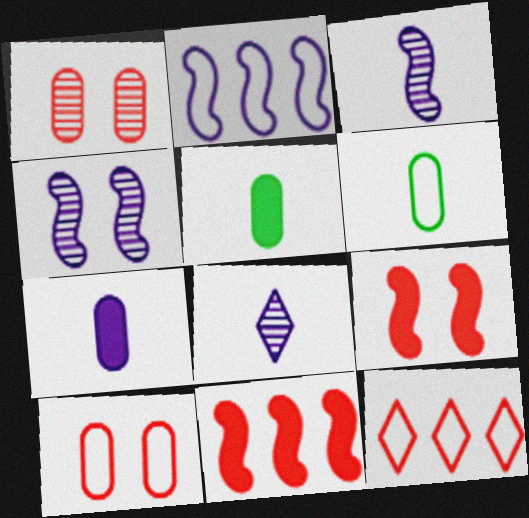[[4, 5, 12]]